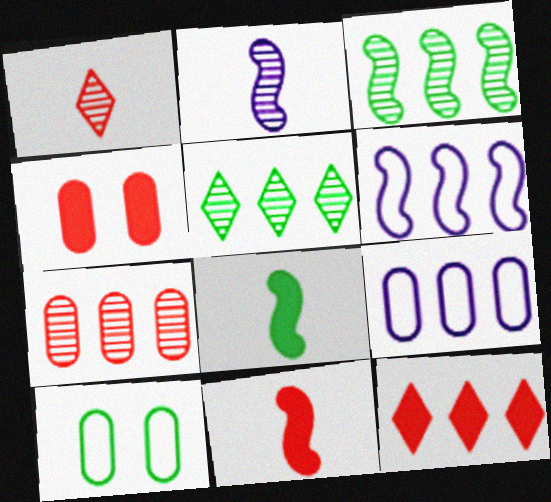[[2, 10, 12], 
[3, 9, 12], 
[4, 11, 12], 
[5, 8, 10]]